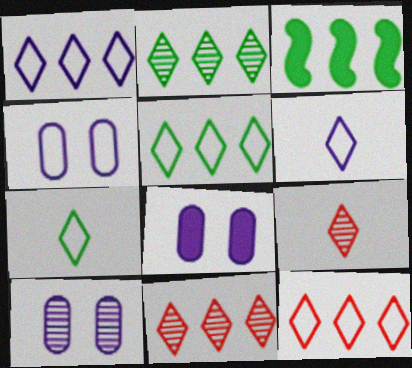[[1, 5, 12], 
[3, 4, 9], 
[4, 8, 10]]